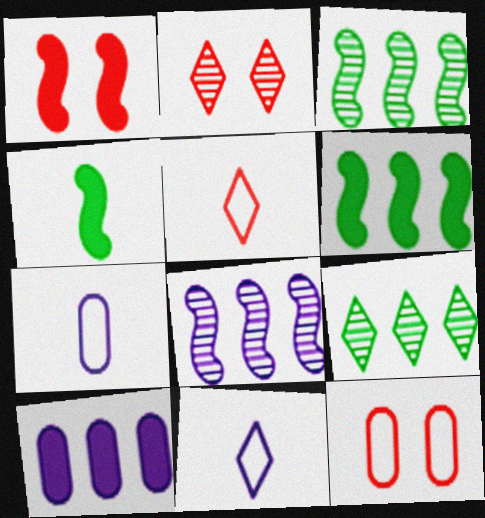[[1, 2, 12], 
[1, 7, 9], 
[2, 6, 7]]